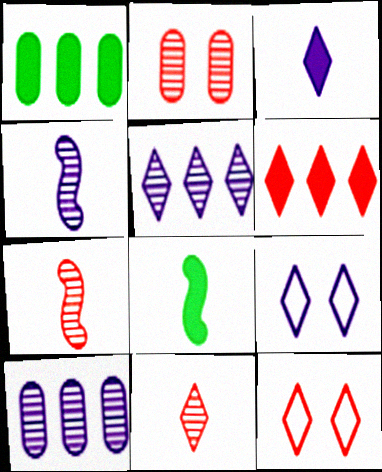[[1, 4, 12], 
[1, 7, 9], 
[3, 5, 9], 
[6, 11, 12], 
[8, 10, 12]]